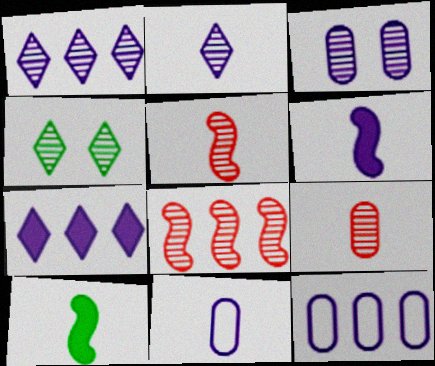[[2, 6, 11]]